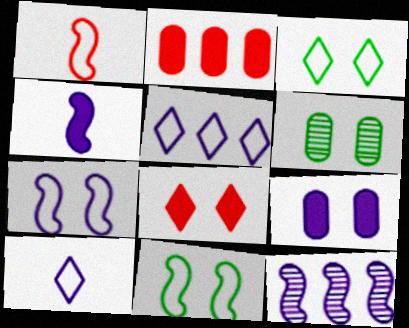[[4, 7, 12], 
[6, 7, 8], 
[9, 10, 12]]